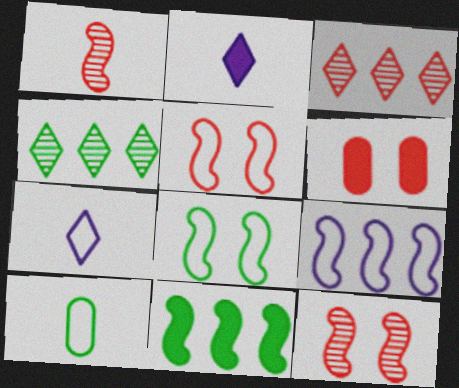[[1, 2, 10], 
[2, 6, 11]]